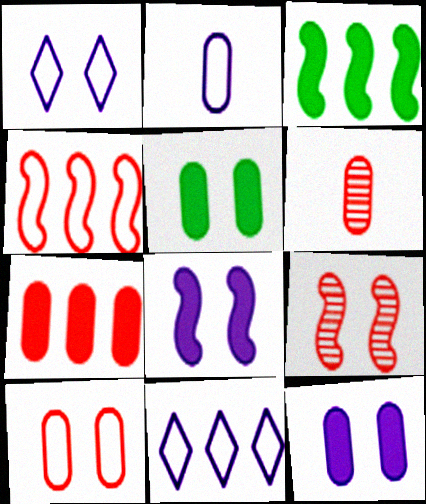[[1, 3, 6], 
[1, 5, 9], 
[6, 7, 10]]